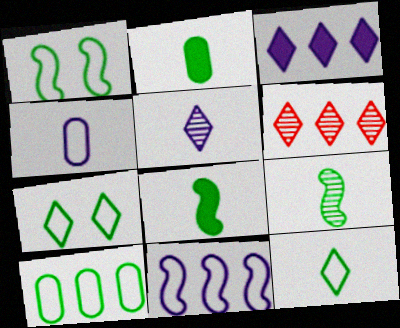[[1, 10, 12], 
[2, 9, 12]]